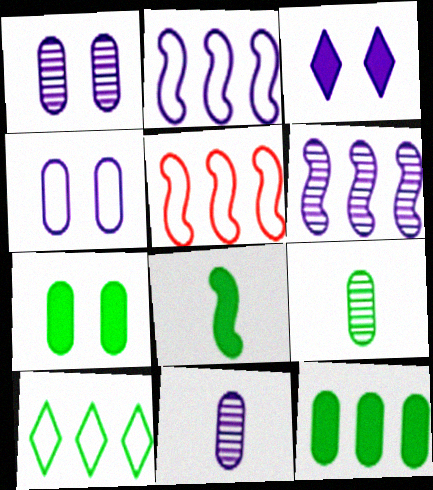[[2, 3, 11], 
[3, 5, 9]]